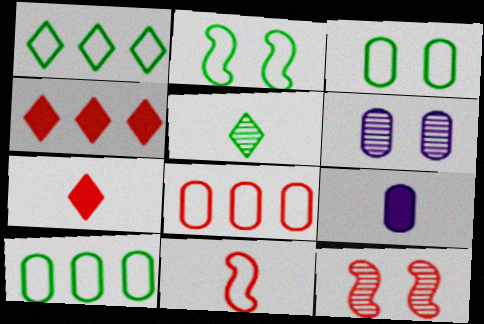[[1, 9, 12], 
[5, 9, 11], 
[7, 8, 12]]